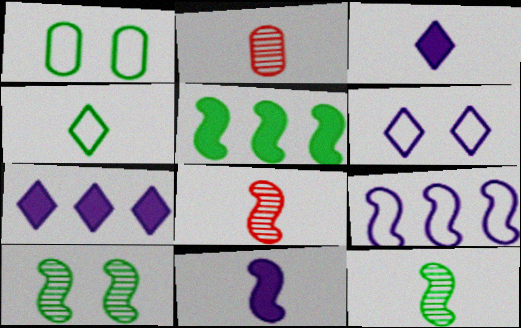[[1, 7, 8], 
[2, 4, 11], 
[2, 5, 6]]